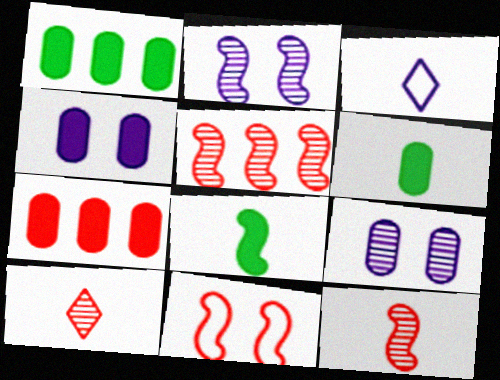[[3, 6, 12], 
[4, 6, 7], 
[7, 10, 11]]